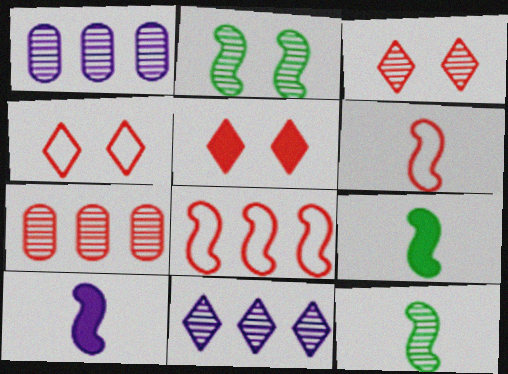[[1, 3, 12], 
[1, 4, 9], 
[2, 8, 10], 
[3, 4, 5], 
[5, 6, 7], 
[6, 10, 12]]